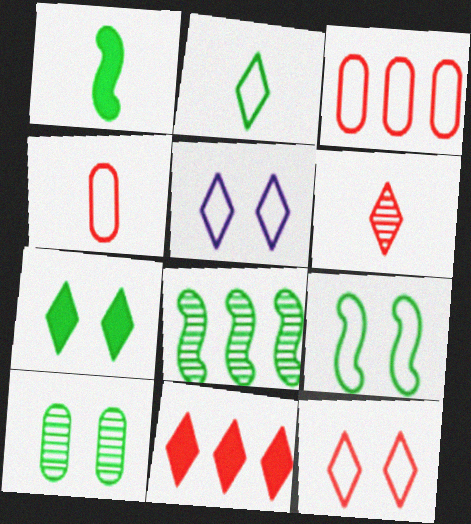[[1, 8, 9], 
[6, 11, 12], 
[7, 9, 10]]